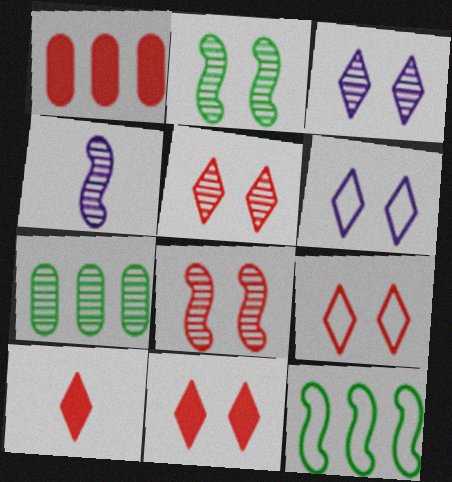[[4, 5, 7], 
[5, 9, 11]]